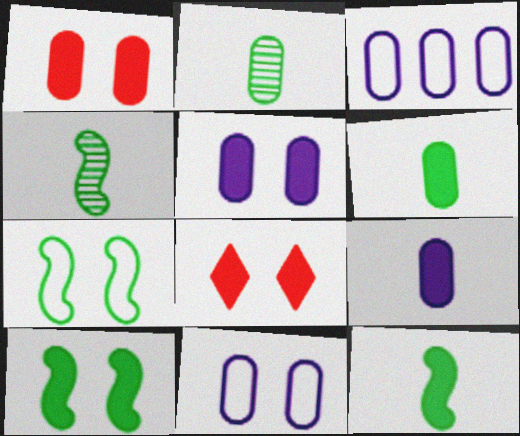[[1, 2, 3], 
[3, 4, 8], 
[5, 8, 10]]